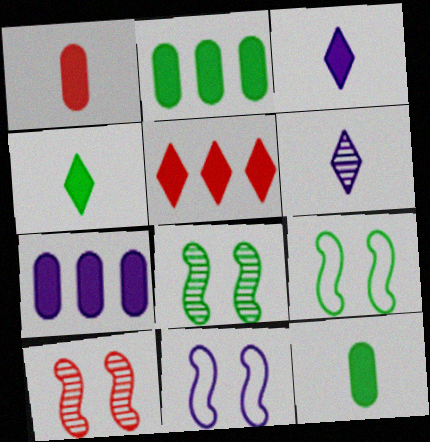[[6, 7, 11]]